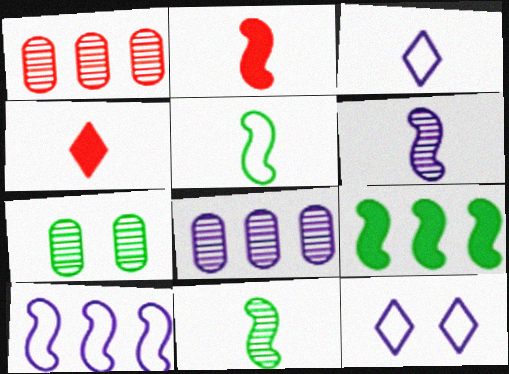[[2, 5, 6], 
[4, 7, 10]]